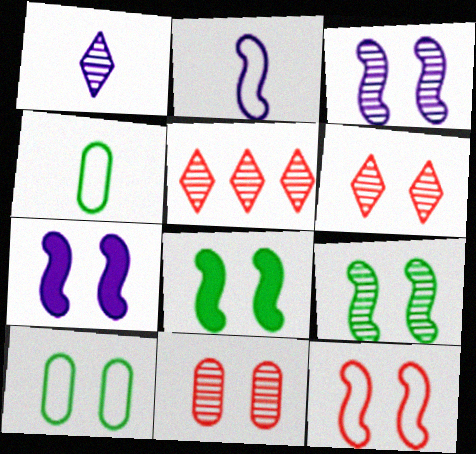[[3, 8, 12], 
[4, 5, 7], 
[6, 7, 10], 
[7, 9, 12]]